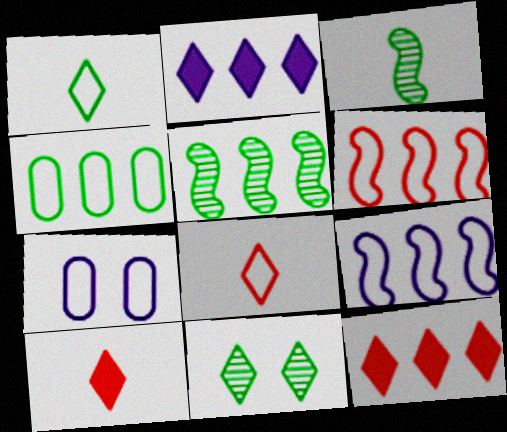[[1, 6, 7], 
[2, 8, 11], 
[3, 7, 12], 
[5, 7, 10]]